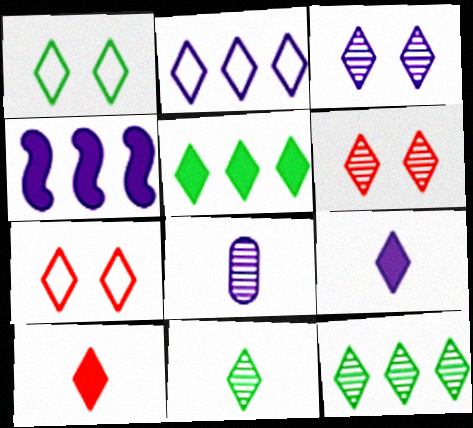[[1, 5, 11], 
[2, 3, 9], 
[7, 9, 12]]